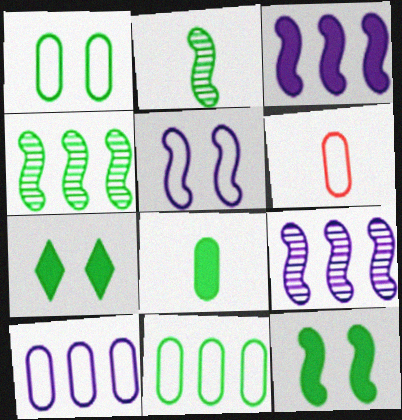[[1, 6, 10], 
[2, 7, 11], 
[6, 7, 9]]